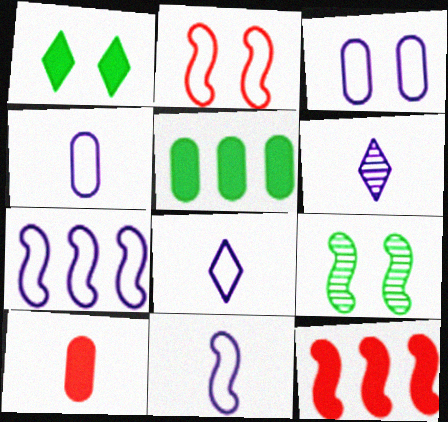[[2, 5, 6], 
[3, 7, 8], 
[4, 8, 11], 
[9, 11, 12]]